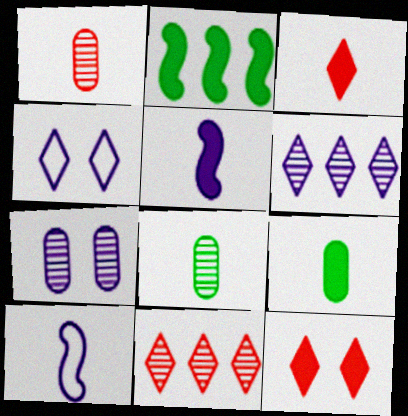[[1, 2, 4], 
[3, 5, 9], 
[3, 8, 10]]